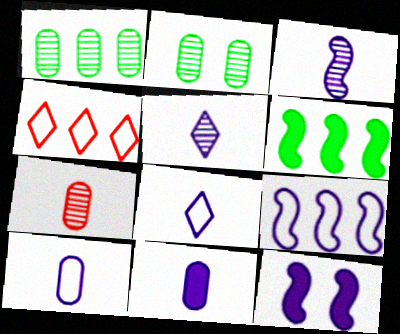[[3, 8, 11], 
[3, 9, 12]]